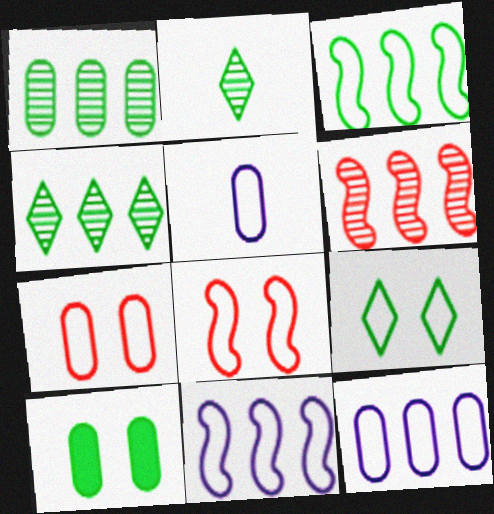[[2, 3, 10]]